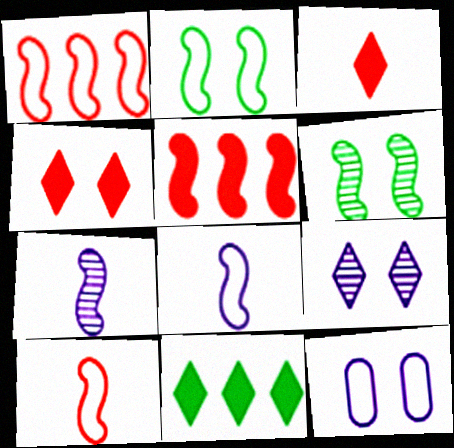[[1, 2, 8], 
[2, 5, 7], 
[4, 6, 12], 
[5, 6, 8]]